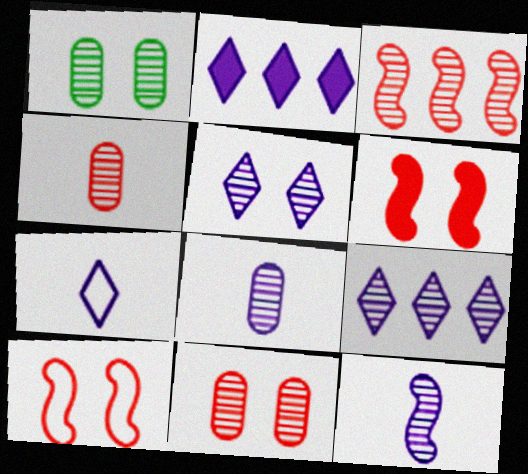[[2, 5, 7]]